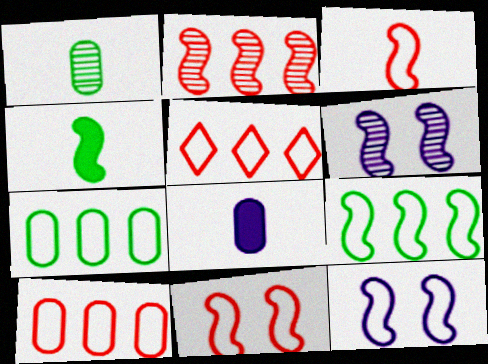[[2, 4, 12], 
[3, 9, 12]]